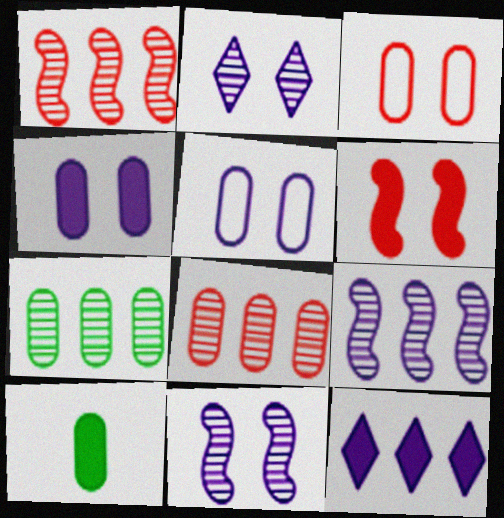[[5, 8, 10], 
[6, 10, 12]]